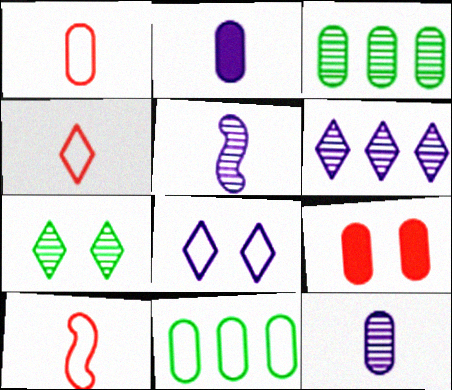[[1, 4, 10], 
[8, 10, 11], 
[9, 11, 12]]